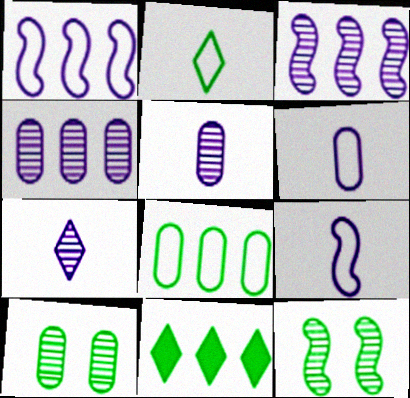[]